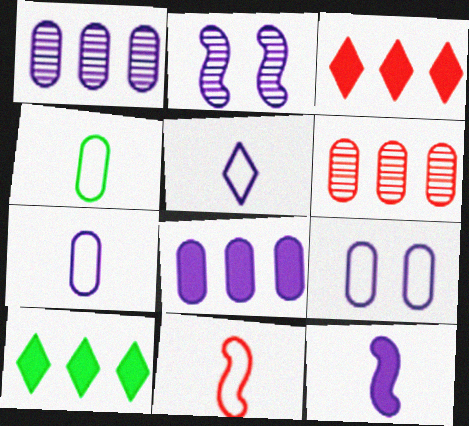[[2, 3, 4], 
[2, 5, 8], 
[4, 5, 11]]